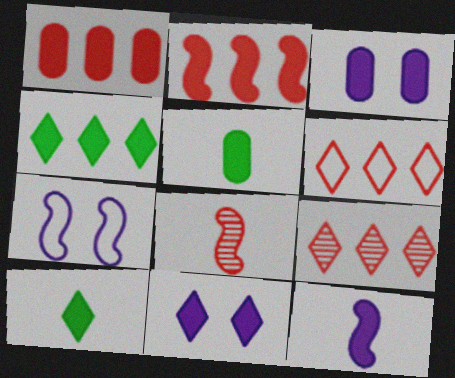[[1, 3, 5], 
[2, 3, 10], 
[2, 5, 11], 
[5, 7, 9]]